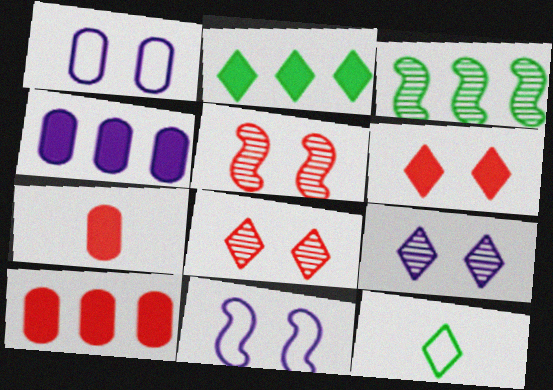[[4, 5, 12]]